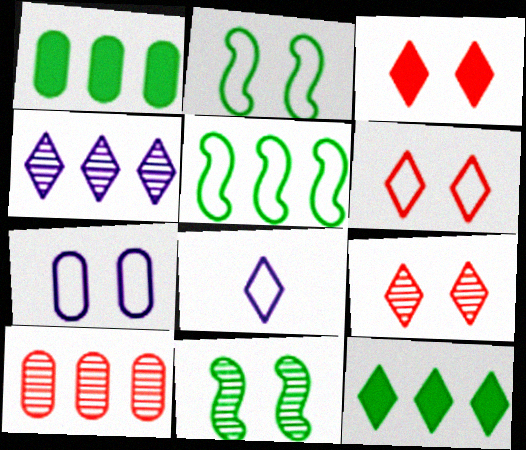[[2, 6, 7], 
[3, 6, 9], 
[3, 7, 11], 
[8, 9, 12]]